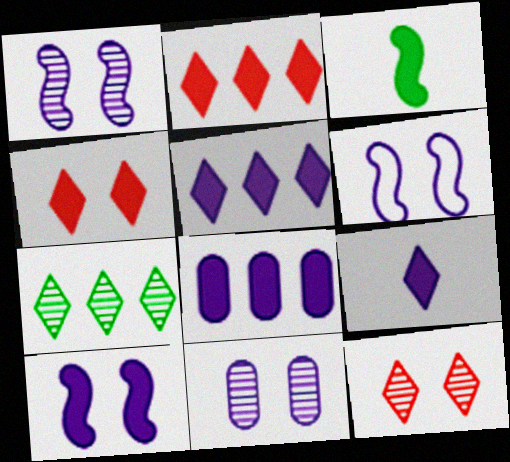[[1, 6, 10], 
[3, 4, 8], 
[8, 9, 10]]